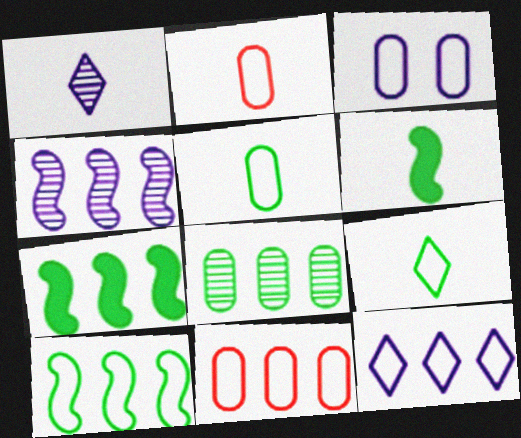[[1, 2, 6], 
[3, 5, 11], 
[10, 11, 12]]